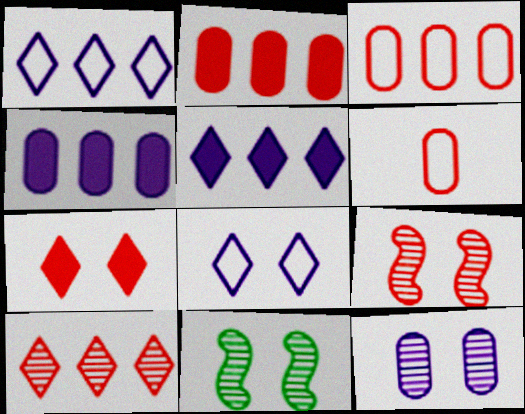[[5, 6, 11]]